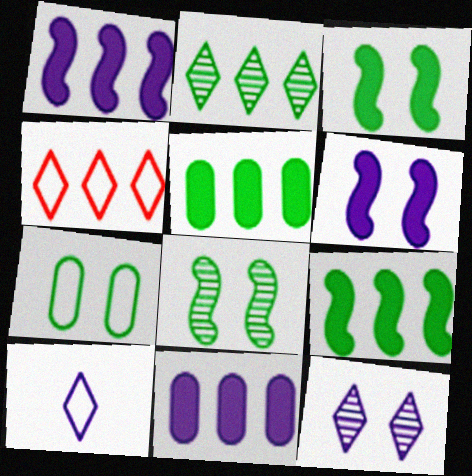[]